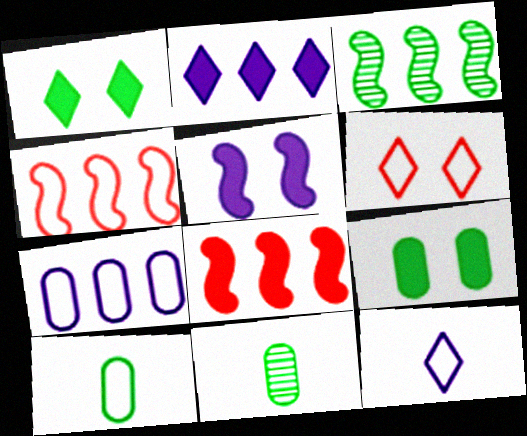[[1, 3, 10]]